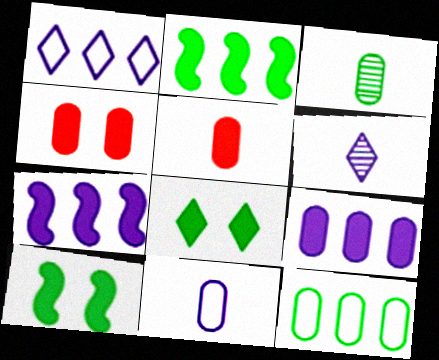[[3, 5, 11], 
[5, 7, 8]]